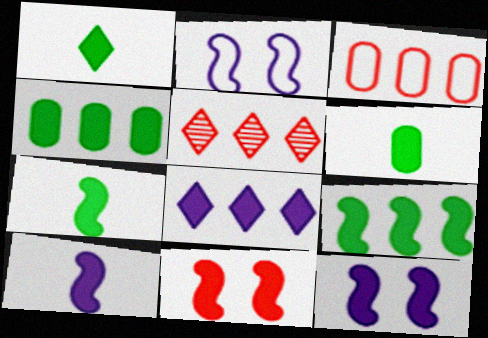[[1, 6, 7], 
[2, 5, 6], 
[6, 8, 11], 
[9, 10, 11]]